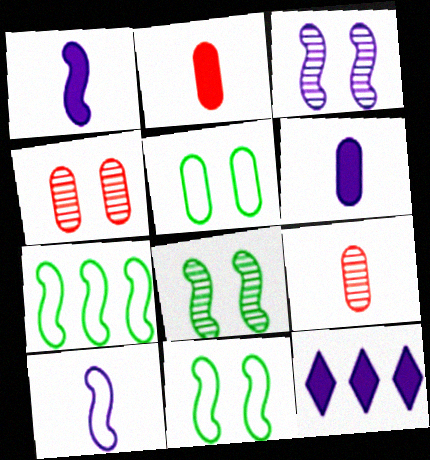[[9, 11, 12]]